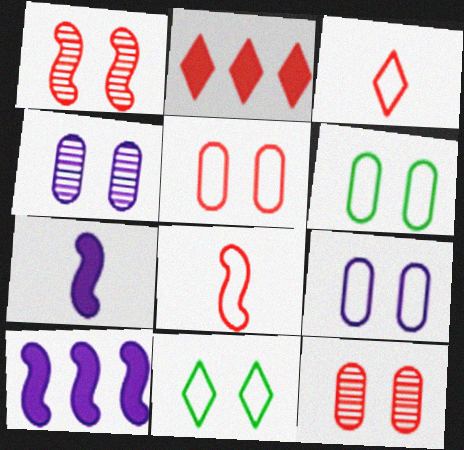[[2, 8, 12], 
[5, 6, 9]]